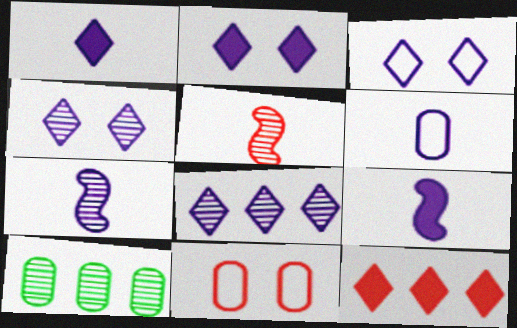[[1, 3, 8], 
[1, 6, 7], 
[2, 3, 4], 
[4, 5, 10], 
[5, 11, 12]]